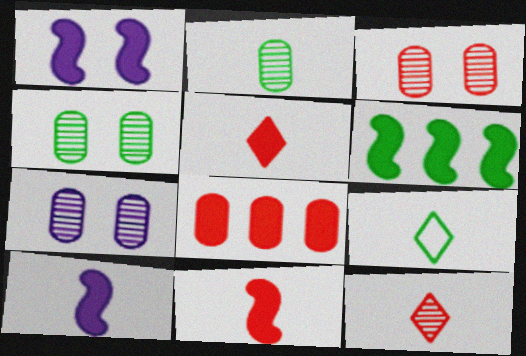[[1, 6, 11], 
[3, 4, 7], 
[4, 6, 9]]